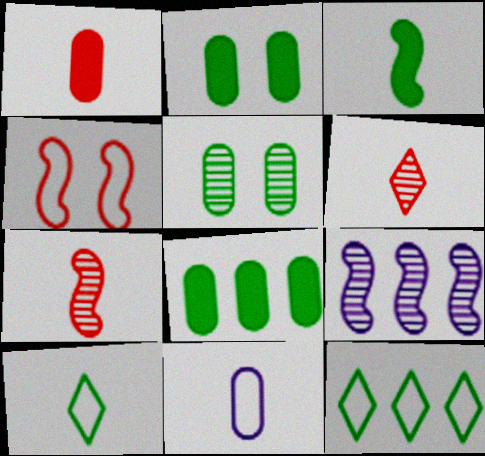[[3, 4, 9], 
[3, 5, 12], 
[3, 6, 11], 
[4, 11, 12], 
[5, 6, 9]]